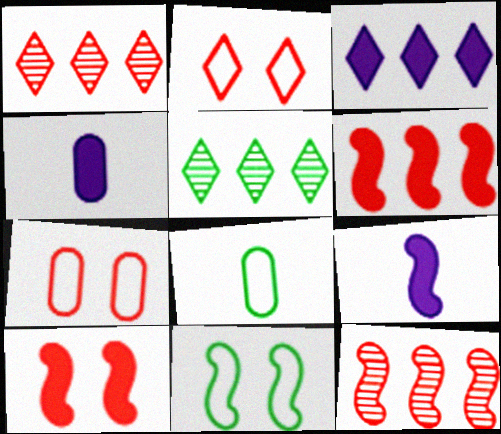[[1, 4, 11], 
[5, 7, 9], 
[9, 11, 12]]